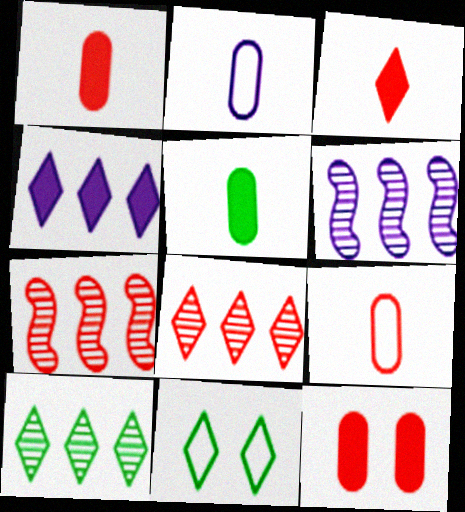[[1, 6, 11]]